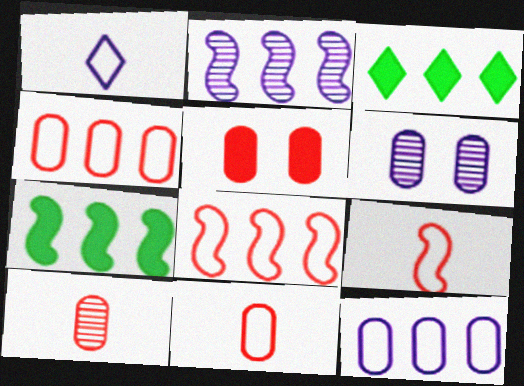[[2, 3, 4], 
[2, 7, 8], 
[3, 6, 9], 
[4, 5, 10]]